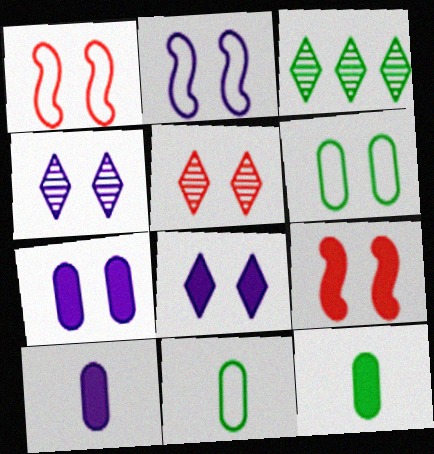[[1, 3, 10], 
[2, 4, 7], 
[4, 6, 9]]